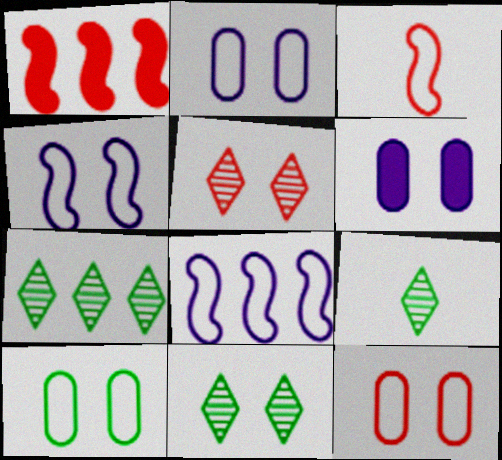[[1, 2, 9], 
[2, 10, 12], 
[3, 6, 7], 
[7, 9, 11]]